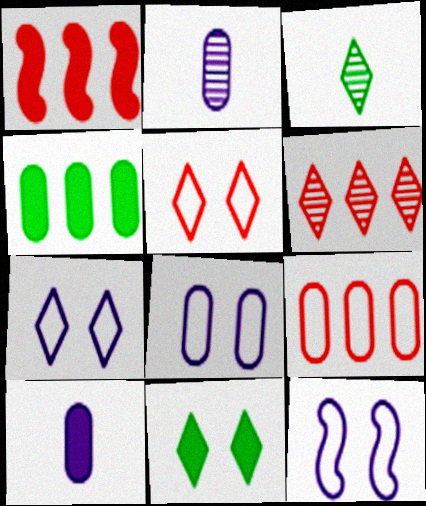[[1, 3, 8], 
[1, 6, 9], 
[1, 10, 11], 
[7, 8, 12]]